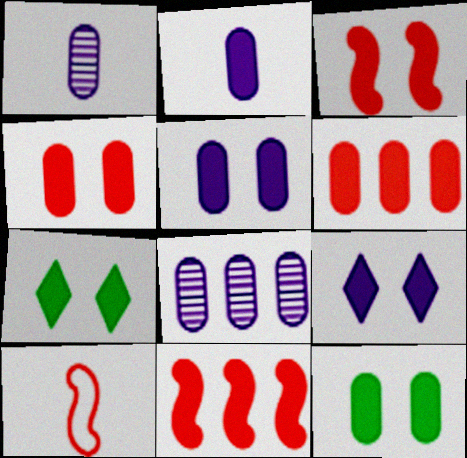[[2, 6, 12], 
[2, 7, 11], 
[3, 5, 7], 
[3, 9, 12], 
[4, 5, 12], 
[7, 8, 10]]